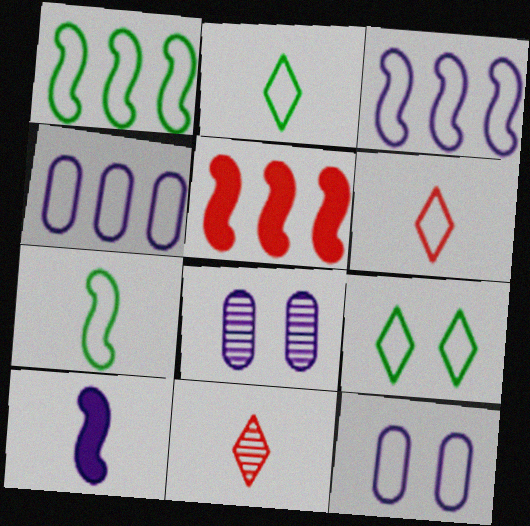[[1, 6, 12], 
[2, 5, 8]]